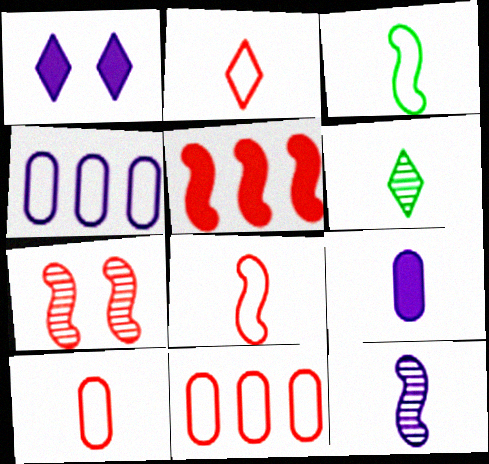[[1, 4, 12], 
[2, 8, 10], 
[5, 7, 8], 
[6, 8, 9]]